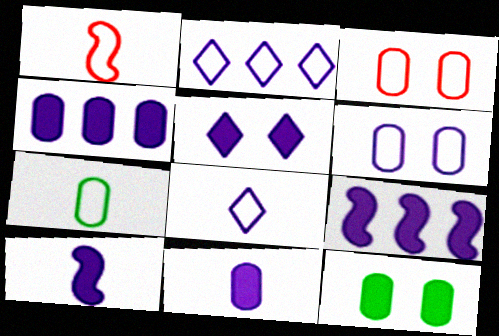[[1, 7, 8], 
[4, 5, 10], 
[5, 9, 11]]